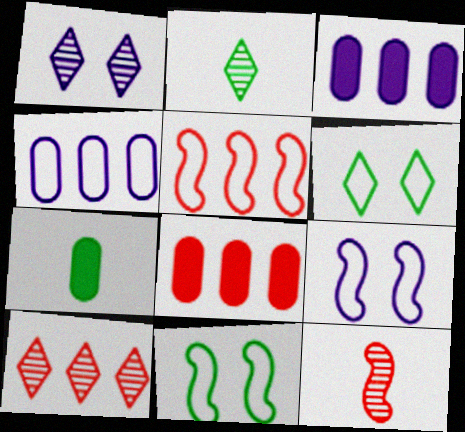[[1, 2, 10], 
[1, 5, 7], 
[2, 8, 9], 
[3, 6, 12], 
[5, 8, 10], 
[7, 9, 10]]